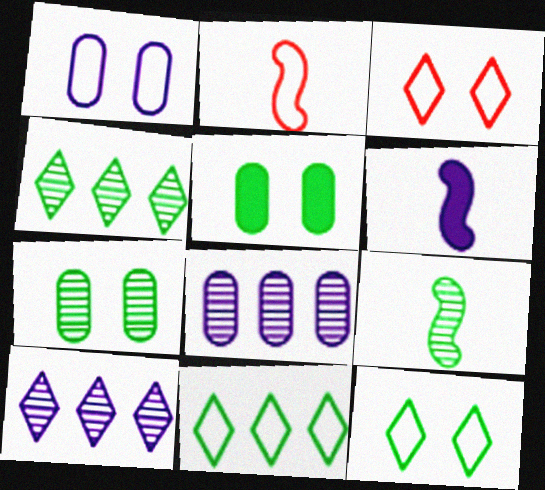[[1, 2, 11], 
[1, 6, 10], 
[2, 5, 10], 
[2, 6, 9], 
[4, 7, 9], 
[5, 9, 11]]